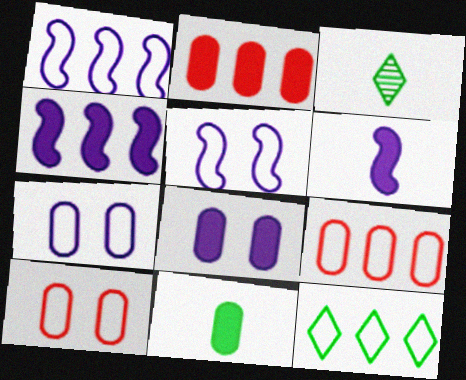[[1, 9, 12], 
[2, 3, 5], 
[2, 8, 11], 
[3, 4, 10]]